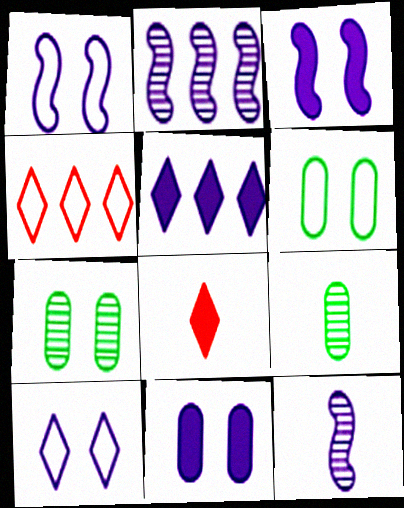[[2, 6, 8], 
[3, 4, 9]]